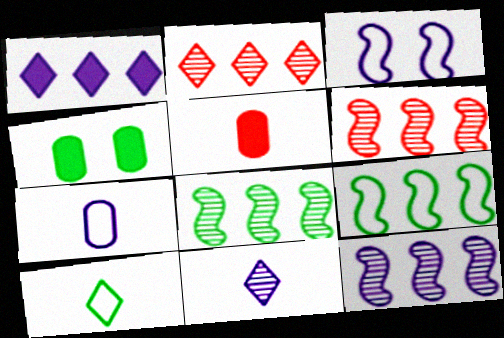[[4, 8, 10], 
[6, 8, 12]]